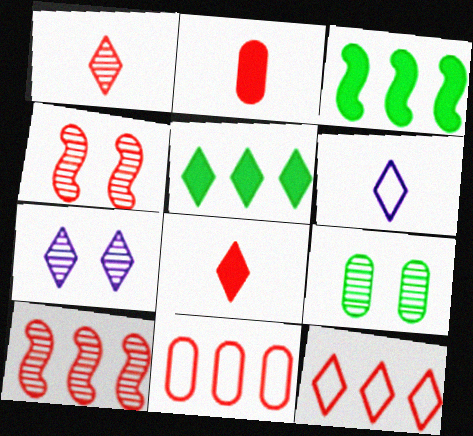[[2, 4, 12], 
[4, 7, 9], 
[4, 8, 11]]